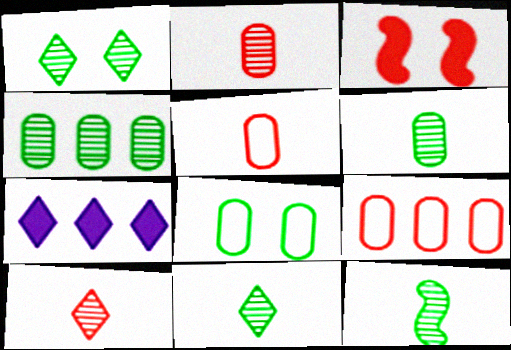[[1, 4, 12], 
[3, 9, 10], 
[6, 11, 12]]